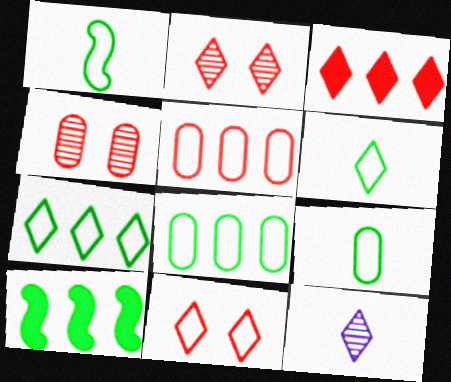[[1, 6, 9]]